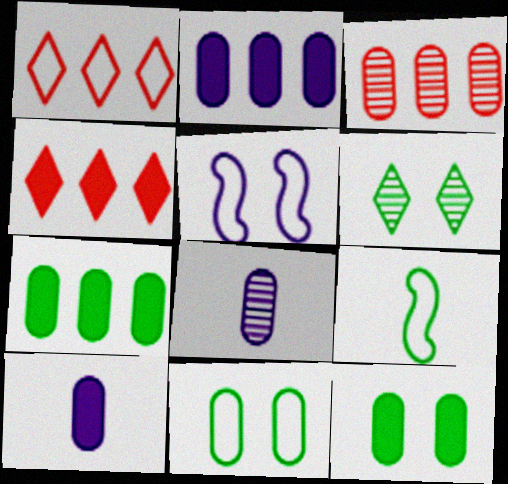[[3, 10, 11], 
[6, 7, 9]]